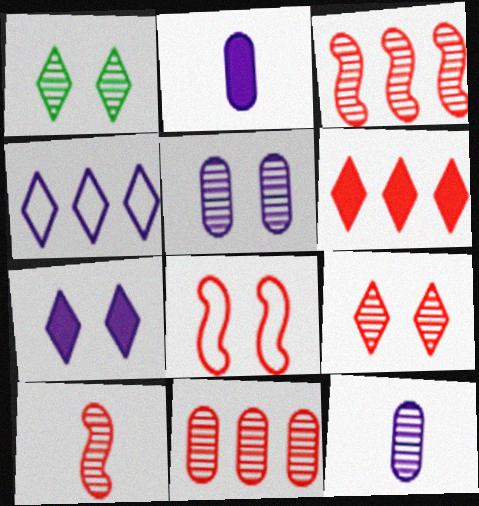[[1, 3, 12], 
[9, 10, 11]]